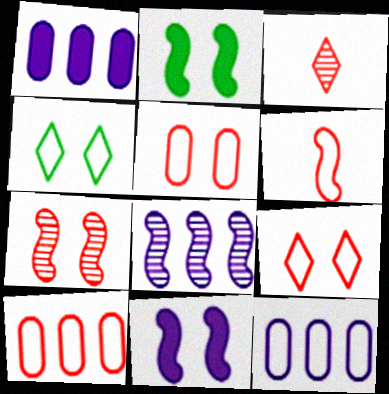[[2, 3, 12], 
[2, 6, 8], 
[4, 6, 12], 
[6, 9, 10]]